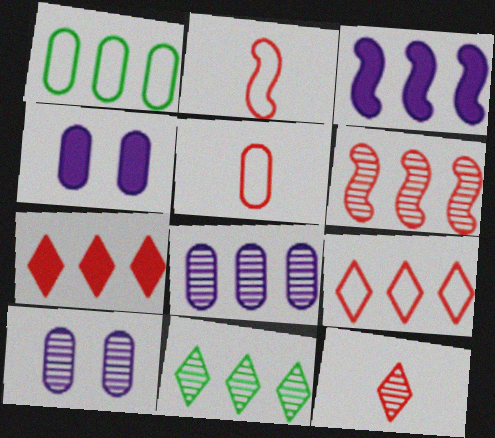[[2, 4, 11], 
[6, 8, 11]]